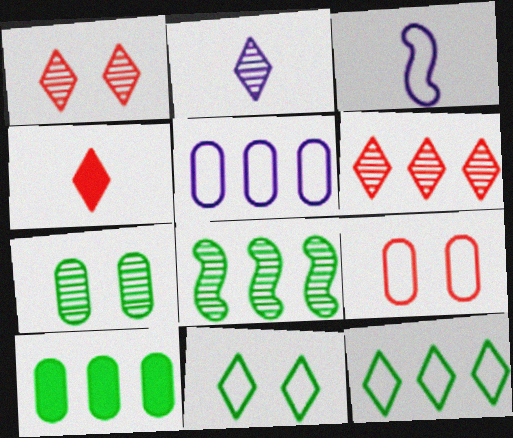[[1, 3, 10], 
[3, 9, 12], 
[8, 10, 12]]